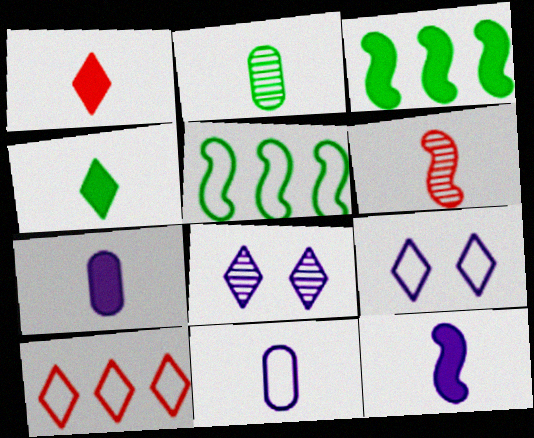[[4, 6, 11], 
[4, 8, 10]]